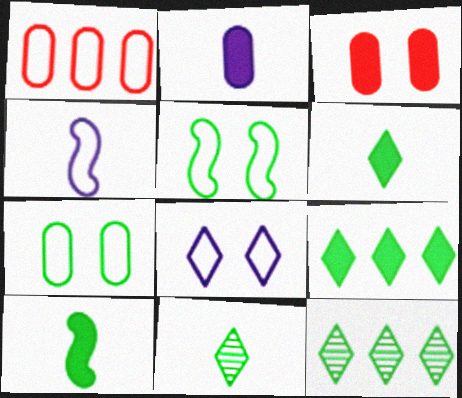[[3, 4, 12], 
[7, 10, 12]]